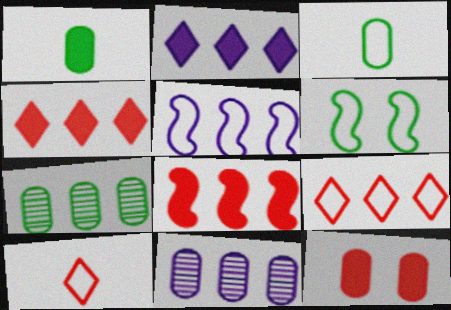[[2, 5, 11], 
[3, 11, 12], 
[4, 5, 7]]